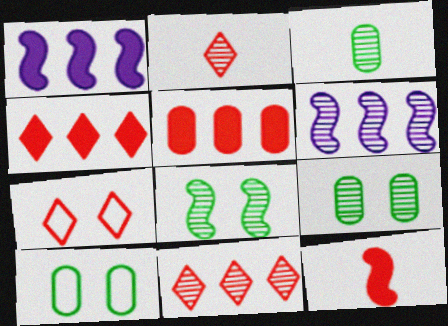[[1, 2, 10], 
[1, 3, 7], 
[2, 4, 7], 
[2, 6, 9]]